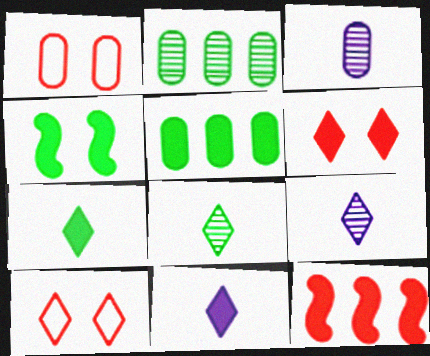[[1, 3, 5], 
[4, 5, 7]]